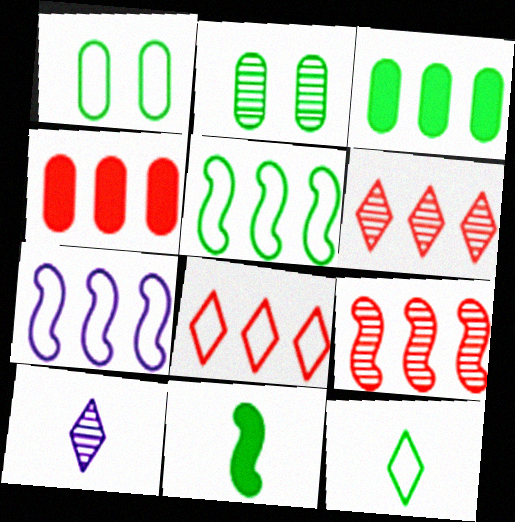[[1, 5, 12], 
[2, 9, 10], 
[3, 6, 7], 
[4, 8, 9]]